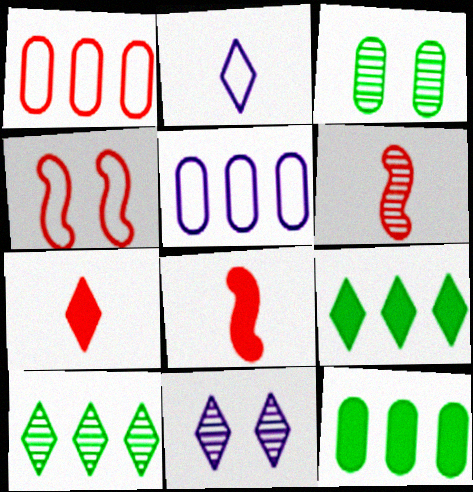[]